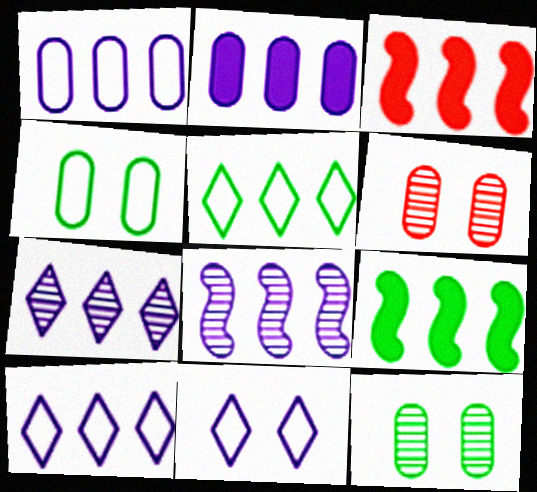[[2, 8, 10]]